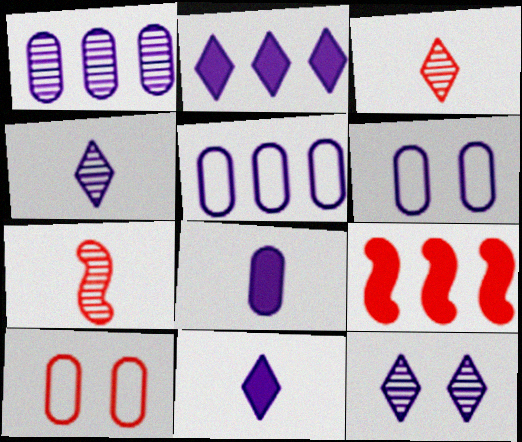[[1, 6, 8], 
[3, 9, 10]]